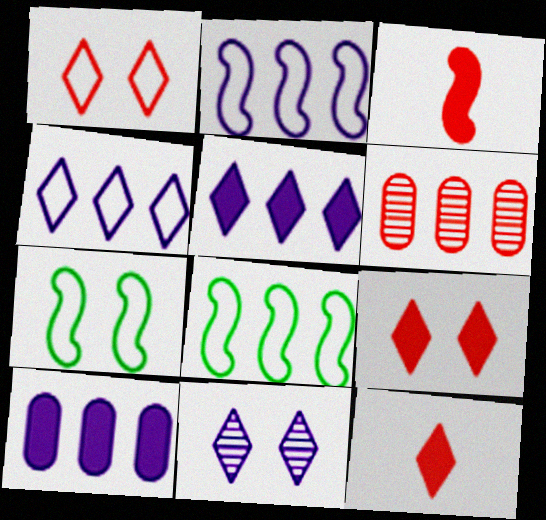[[1, 3, 6], 
[5, 6, 8]]